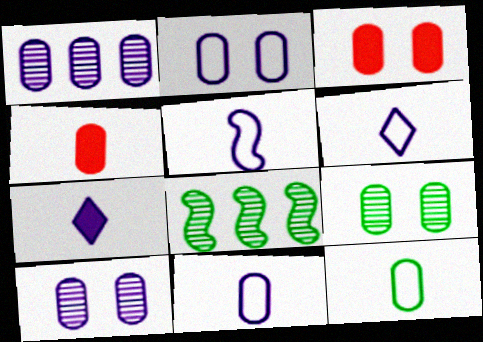[[1, 3, 12], 
[2, 3, 9], 
[3, 6, 8], 
[5, 6, 11]]